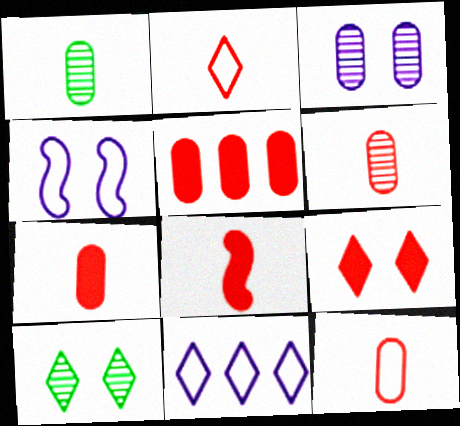[[2, 6, 8], 
[5, 8, 9], 
[6, 7, 12]]